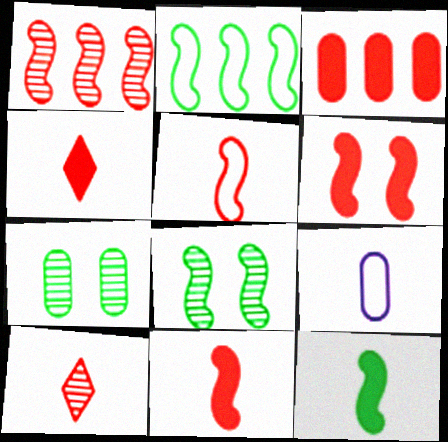[[1, 5, 6], 
[2, 8, 12], 
[3, 4, 6], 
[3, 7, 9], 
[9, 10, 12]]